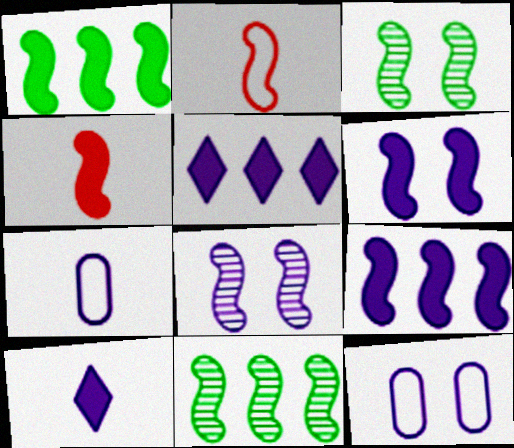[[1, 2, 8], 
[1, 4, 6], 
[2, 3, 9], 
[2, 6, 11], 
[5, 7, 8]]